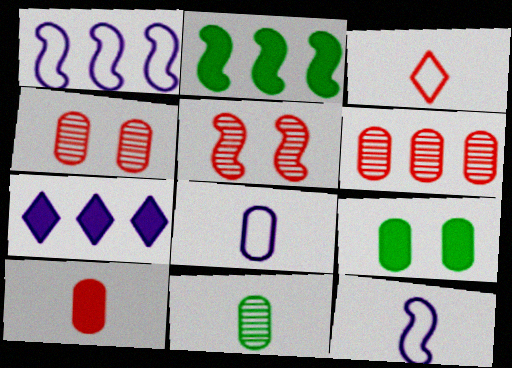[[2, 5, 12], 
[6, 8, 9], 
[8, 10, 11]]